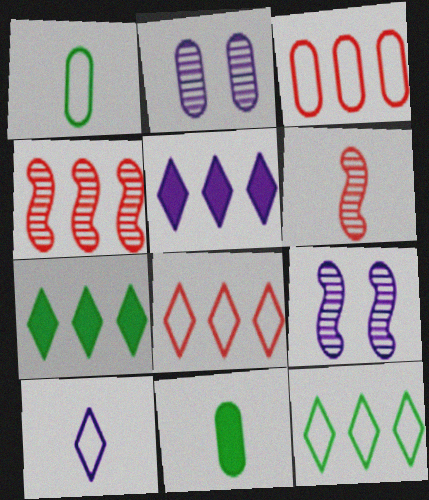[[2, 3, 11], 
[6, 10, 11], 
[8, 9, 11]]